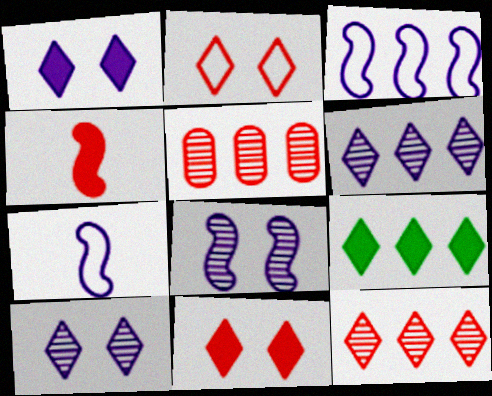[[2, 4, 5], 
[3, 5, 9]]